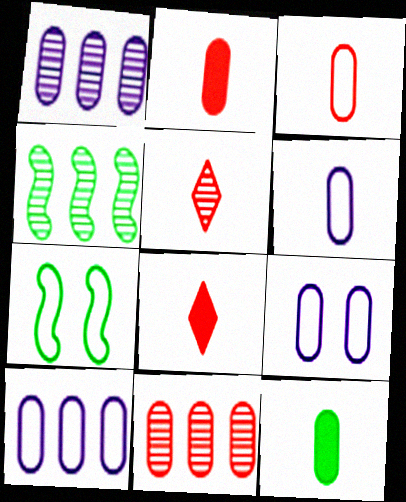[[1, 7, 8], 
[4, 8, 9], 
[6, 9, 10], 
[9, 11, 12]]